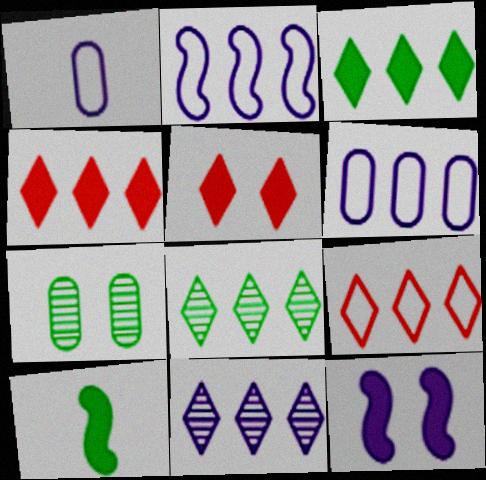[[1, 11, 12], 
[3, 9, 11]]